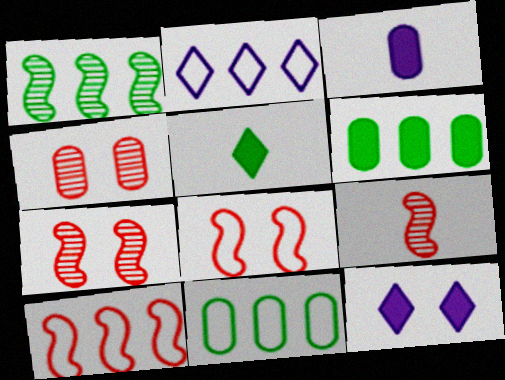[[2, 10, 11], 
[3, 4, 11], 
[9, 11, 12]]